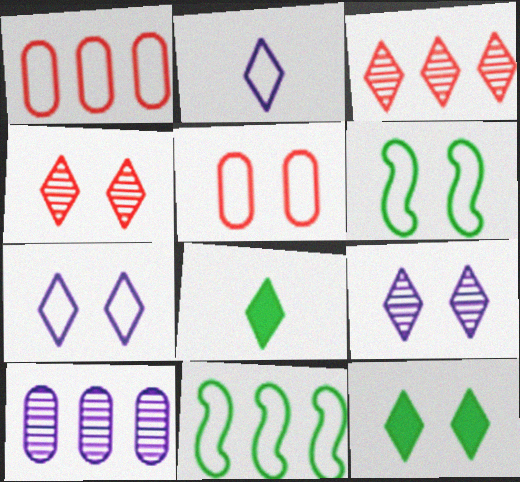[[1, 2, 6], 
[2, 3, 12], 
[2, 5, 11], 
[3, 7, 8], 
[4, 7, 12], 
[5, 6, 7]]